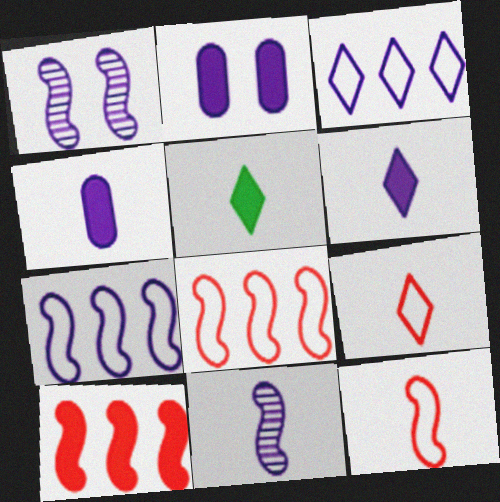[[1, 3, 4], 
[2, 3, 11], 
[2, 5, 10]]